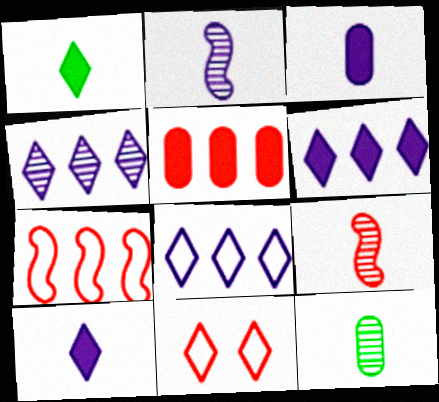[[1, 4, 11], 
[4, 6, 8], 
[5, 9, 11]]